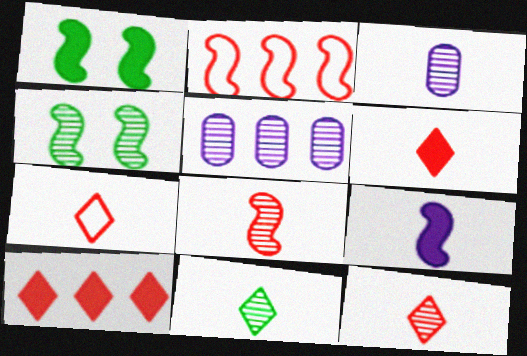[[1, 5, 7], 
[2, 4, 9], 
[3, 8, 11], 
[4, 5, 12], 
[6, 7, 12]]